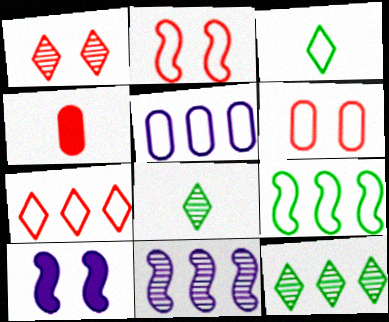[[2, 3, 5], 
[5, 7, 9]]